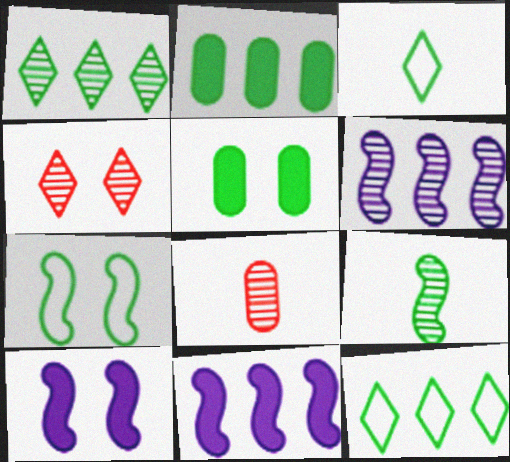[[5, 9, 12], 
[8, 10, 12]]